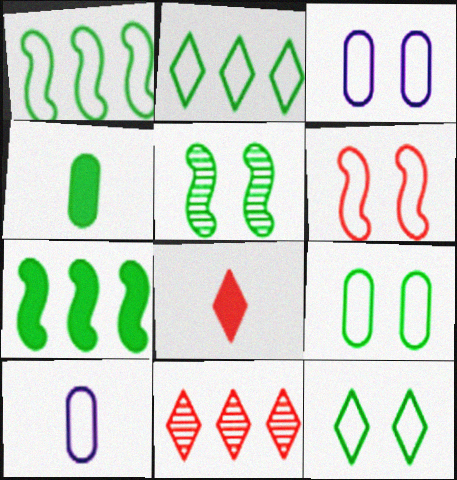[[2, 4, 5], 
[2, 6, 10], 
[3, 6, 12]]